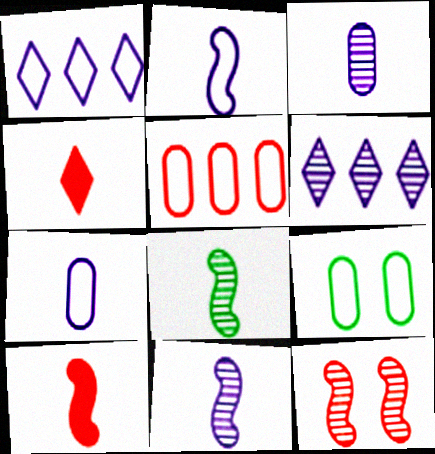[[2, 8, 10], 
[4, 5, 12], 
[4, 7, 8], 
[5, 7, 9], 
[6, 9, 10]]